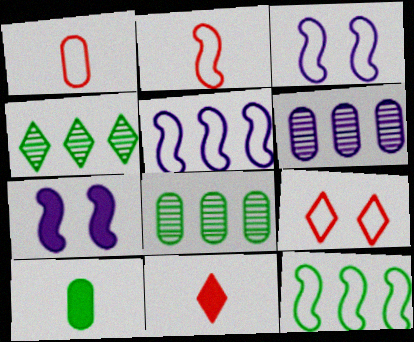[[1, 4, 7], 
[2, 3, 12], 
[3, 8, 11]]